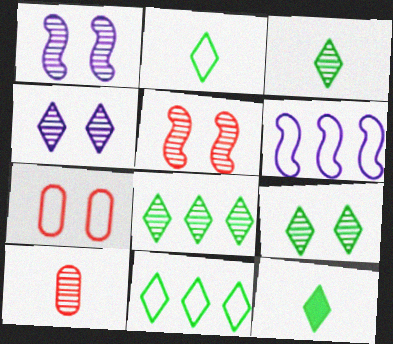[[1, 8, 10], 
[2, 3, 12], 
[2, 6, 7], 
[3, 8, 9], 
[9, 11, 12]]